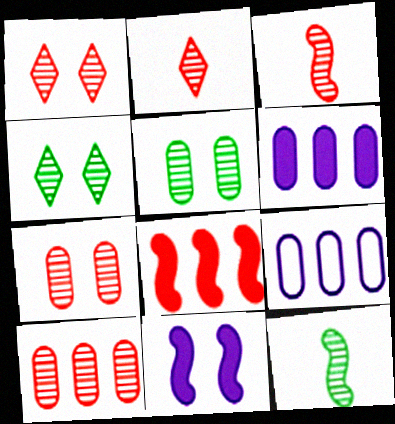[[1, 3, 10]]